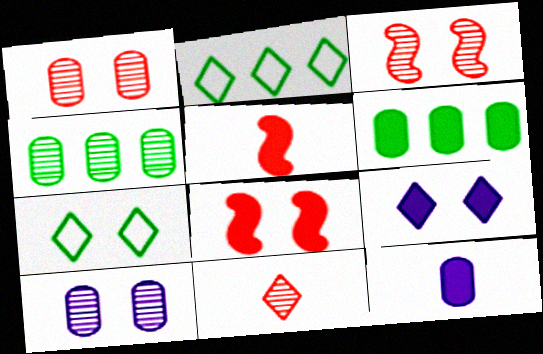[[2, 3, 12], 
[2, 5, 10], 
[2, 9, 11], 
[5, 6, 9], 
[7, 8, 10]]